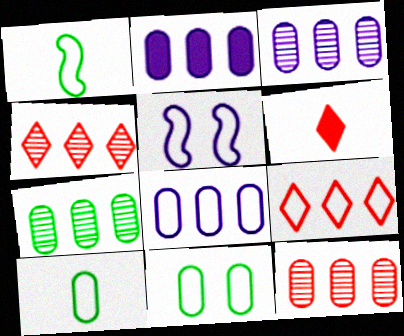[[2, 3, 8], 
[3, 7, 12], 
[5, 6, 7], 
[5, 9, 10]]